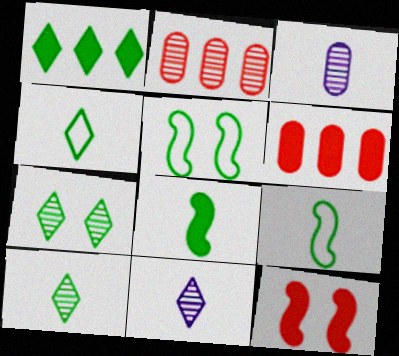[[1, 4, 7], 
[5, 6, 11]]